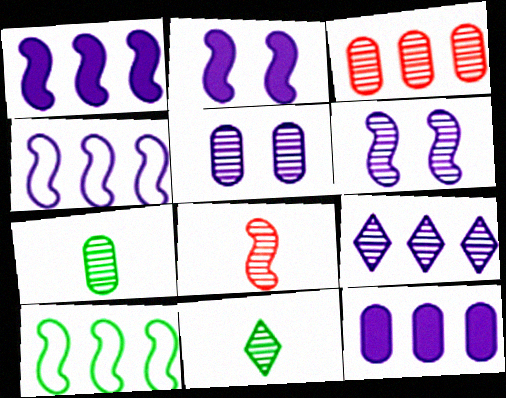[[2, 8, 10], 
[3, 5, 7], 
[3, 6, 11], 
[4, 9, 12]]